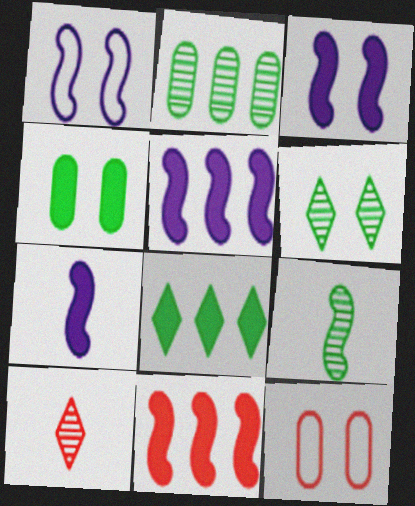[[1, 9, 11], 
[2, 6, 9], 
[3, 5, 7], 
[3, 6, 12], 
[10, 11, 12]]